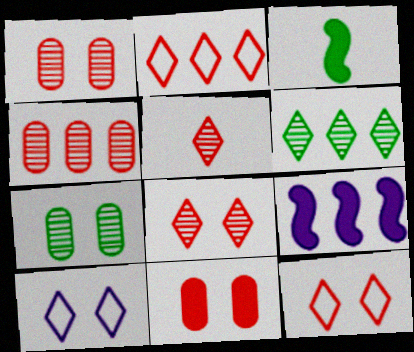[[3, 4, 10]]